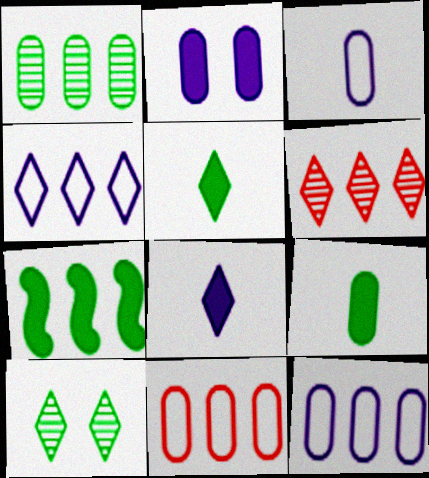[[6, 7, 12]]